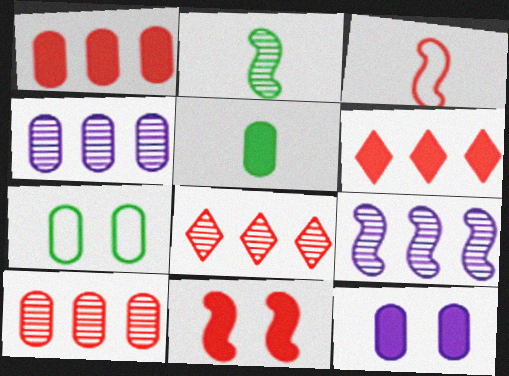[[1, 5, 12]]